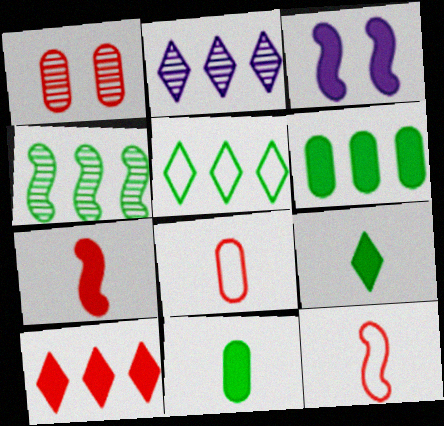[[1, 10, 12], 
[2, 5, 10], 
[3, 4, 12], 
[3, 10, 11], 
[4, 5, 6]]